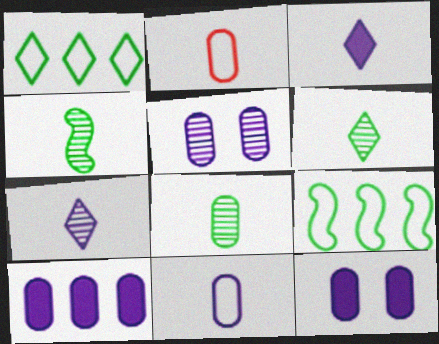[[2, 3, 4], 
[4, 6, 8], 
[5, 10, 11]]